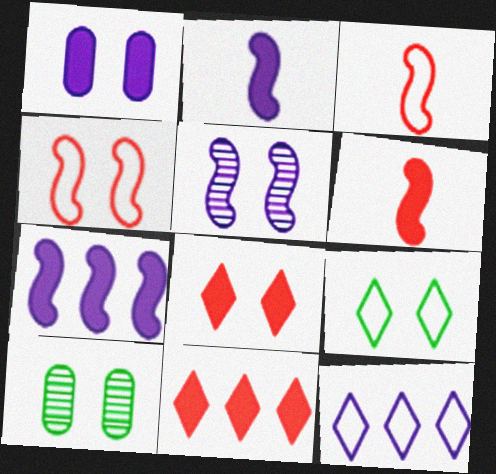[[6, 10, 12]]